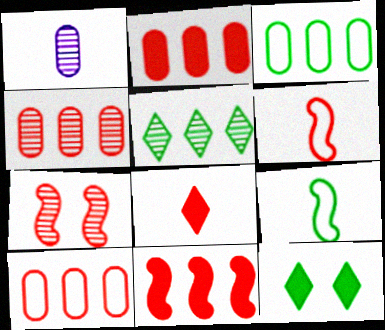[[1, 5, 7], 
[1, 8, 9], 
[2, 4, 10], 
[6, 7, 11], 
[7, 8, 10]]